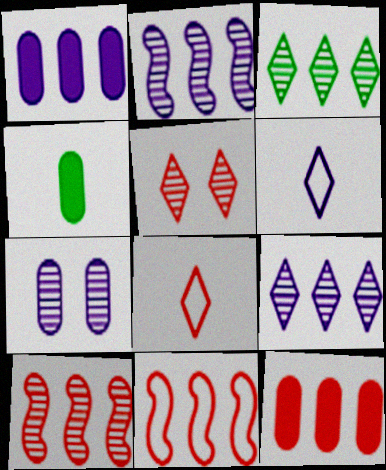[[1, 3, 11]]